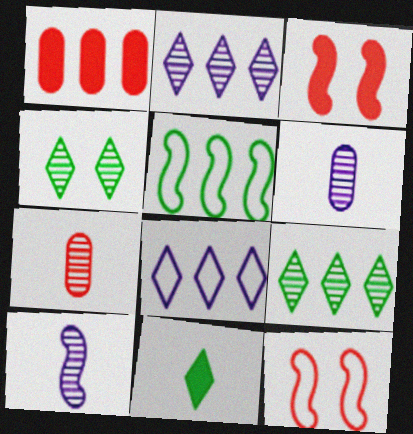[[1, 2, 5], 
[3, 5, 10]]